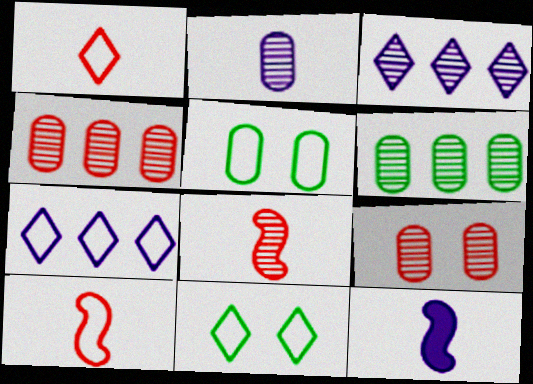[[1, 7, 11], 
[2, 6, 9], 
[4, 11, 12], 
[5, 7, 10]]